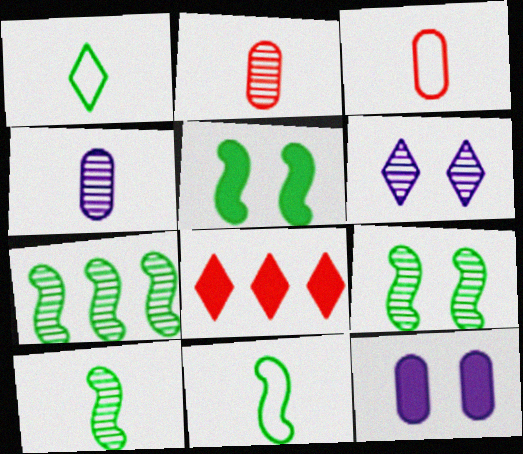[[1, 6, 8], 
[2, 6, 7], 
[5, 7, 11], 
[7, 9, 10]]